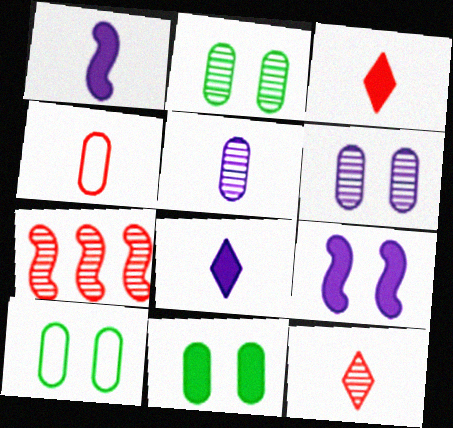[[2, 10, 11], 
[7, 8, 10]]